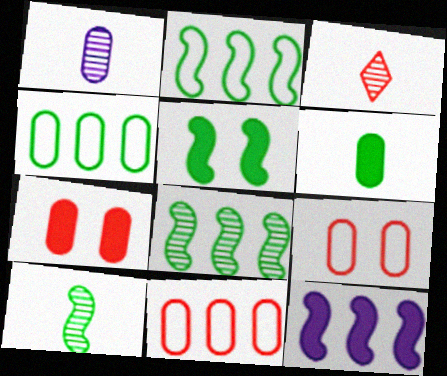[[1, 3, 10], 
[1, 4, 7], 
[2, 5, 10]]